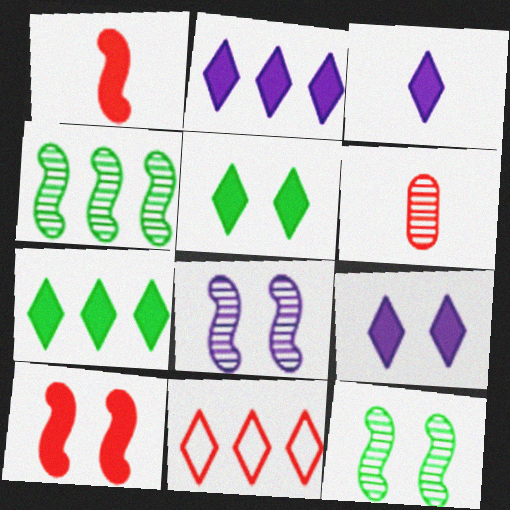[[2, 3, 9], 
[6, 10, 11]]